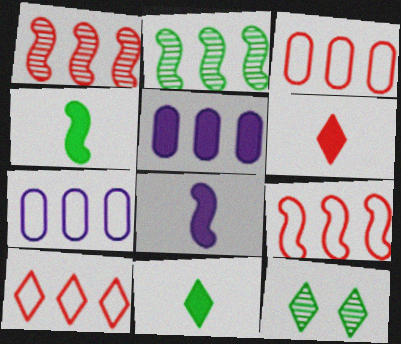[[2, 5, 10], 
[3, 8, 12], 
[3, 9, 10]]